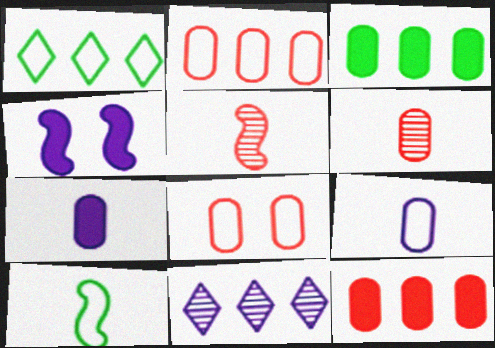[[1, 4, 6], 
[4, 9, 11], 
[6, 8, 12]]